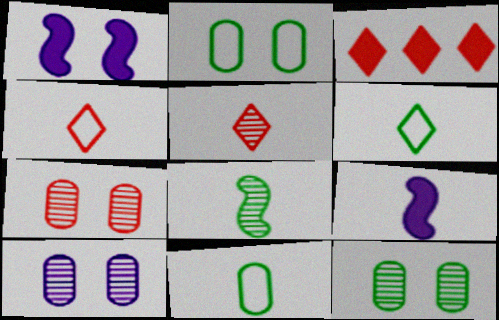[[5, 9, 11], 
[7, 10, 12]]